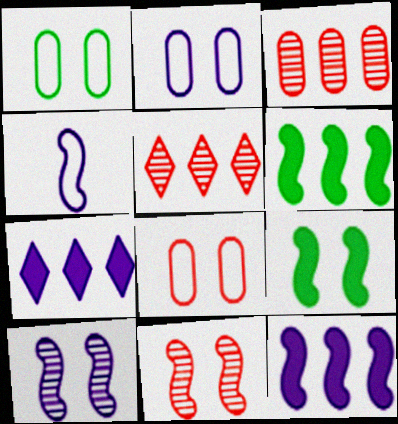[[1, 2, 8], 
[4, 6, 11], 
[4, 10, 12]]